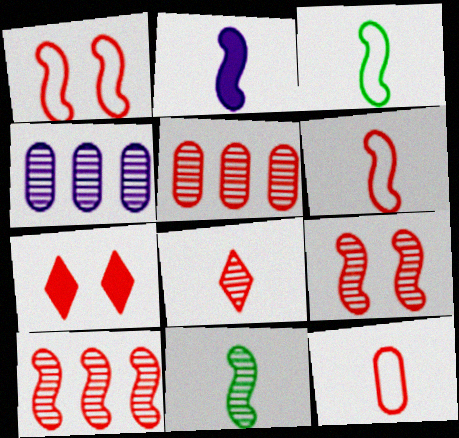[[2, 6, 11], 
[3, 4, 7], 
[5, 6, 7], 
[5, 8, 9], 
[7, 10, 12]]